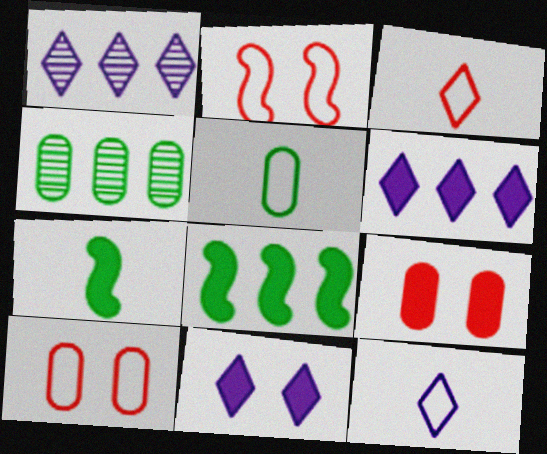[[1, 7, 10], 
[1, 11, 12], 
[6, 7, 9]]